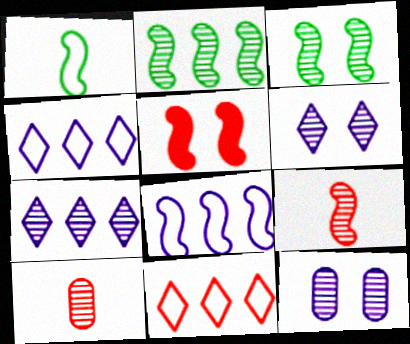[[2, 6, 10], 
[3, 7, 10], 
[5, 10, 11]]